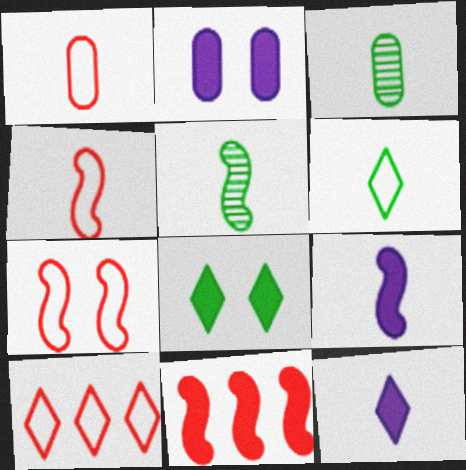[[1, 5, 12], 
[1, 7, 10], 
[2, 5, 10], 
[3, 4, 12], 
[4, 5, 9]]